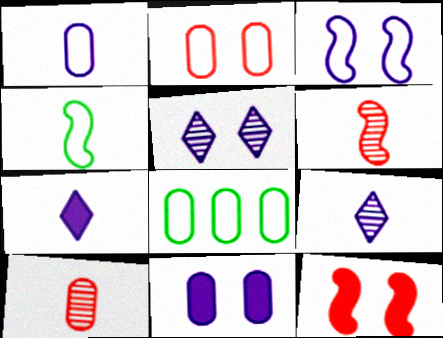[[1, 2, 8], 
[3, 5, 11], 
[4, 7, 10], 
[8, 9, 12], 
[8, 10, 11]]